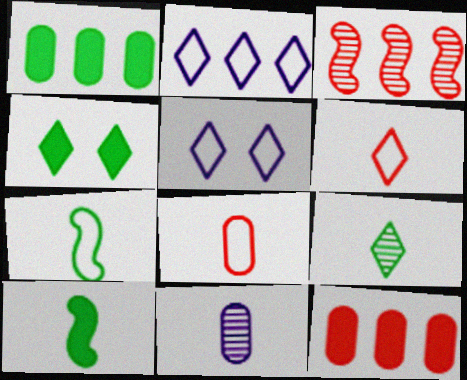[[1, 2, 3], 
[1, 4, 10], 
[6, 10, 11]]